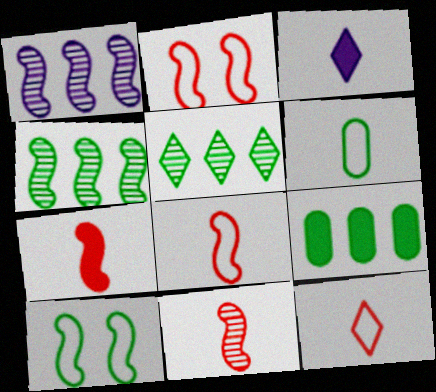[[1, 7, 10], 
[3, 6, 11], 
[7, 8, 11]]